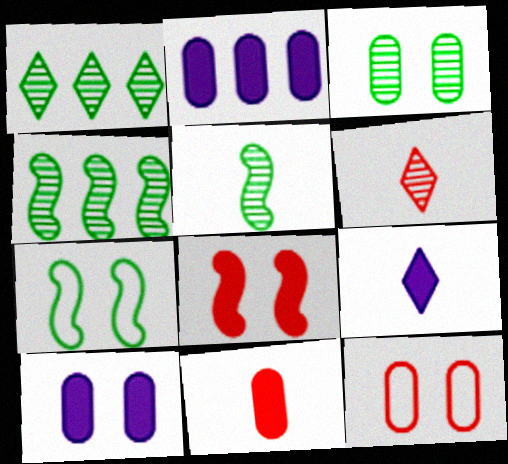[[1, 3, 5], 
[2, 6, 7], 
[3, 10, 12], 
[4, 9, 12]]